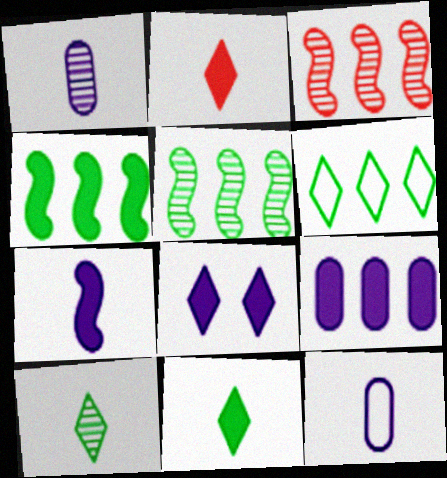[[3, 6, 9], 
[7, 8, 9]]